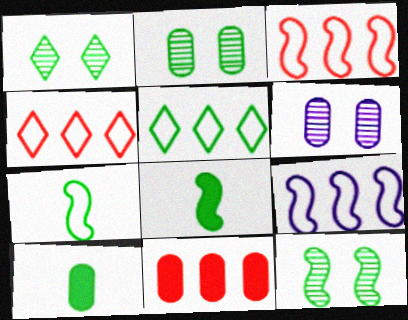[[1, 2, 12], 
[2, 5, 8], 
[4, 6, 8], 
[5, 10, 12]]